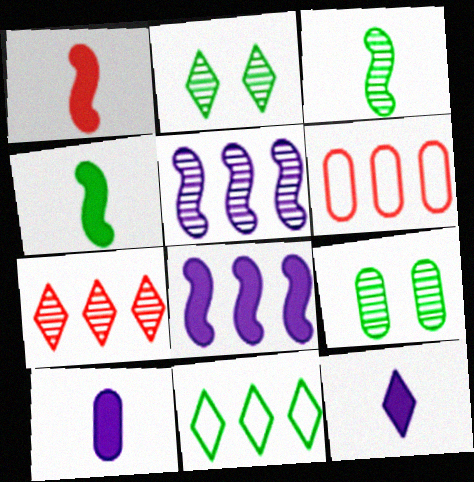[[4, 9, 11], 
[6, 9, 10]]